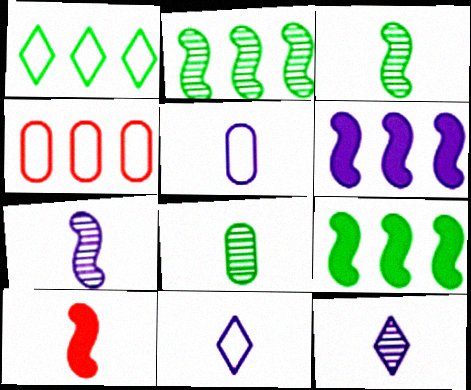[[8, 10, 11]]